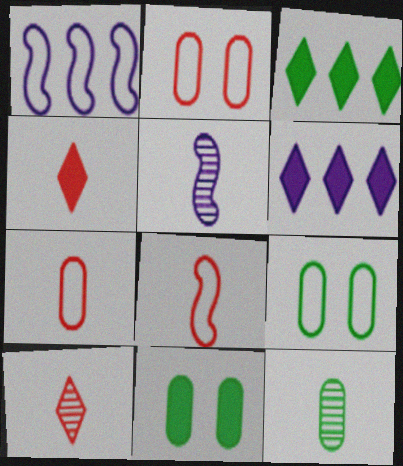[[1, 10, 11], 
[2, 3, 5], 
[5, 10, 12]]